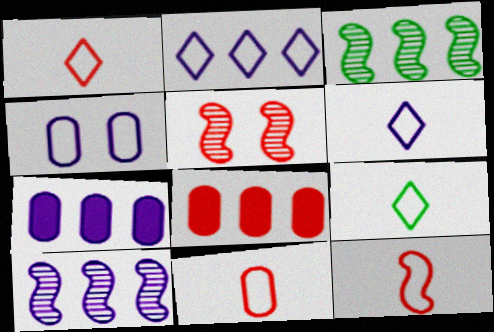[[1, 5, 8], 
[1, 6, 9], 
[1, 11, 12], 
[2, 3, 8], 
[2, 7, 10], 
[5, 7, 9]]